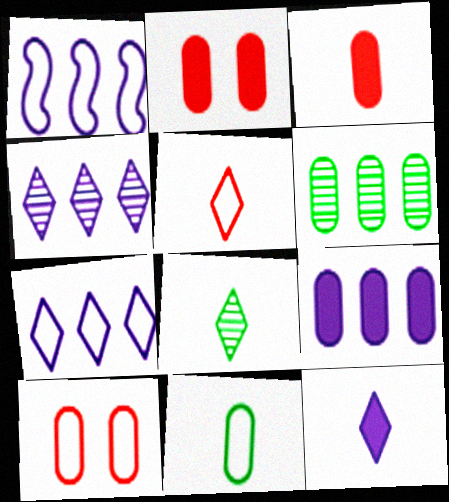[[1, 2, 8], 
[1, 4, 9], 
[5, 8, 12]]